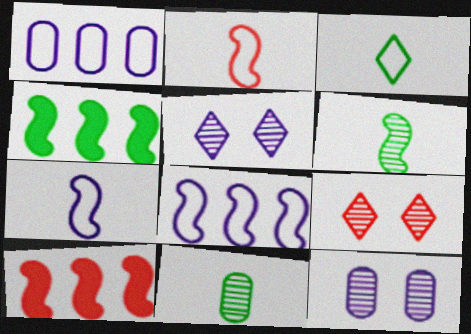[[3, 10, 12]]